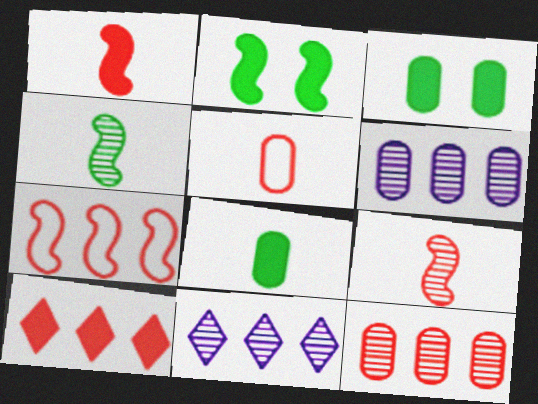[[2, 5, 11], 
[3, 5, 6], 
[7, 10, 12]]